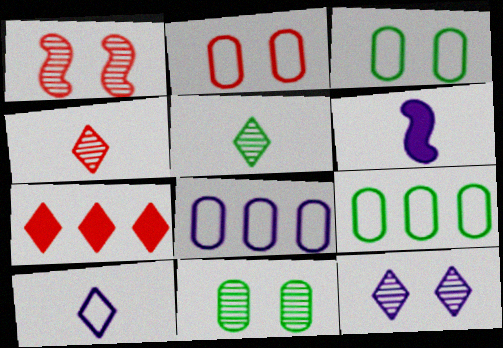[[1, 11, 12], 
[6, 8, 12]]